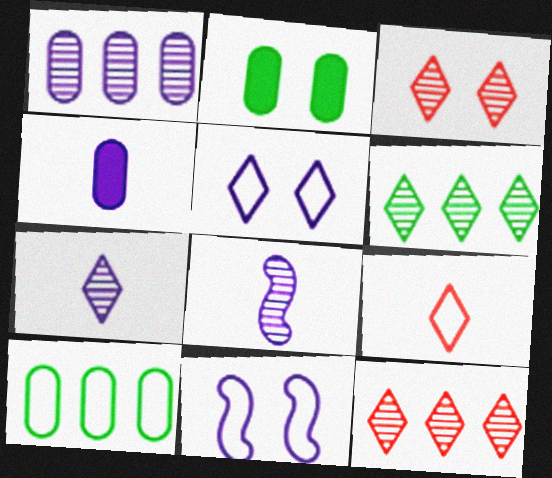[[2, 3, 11], 
[3, 6, 7], 
[9, 10, 11]]